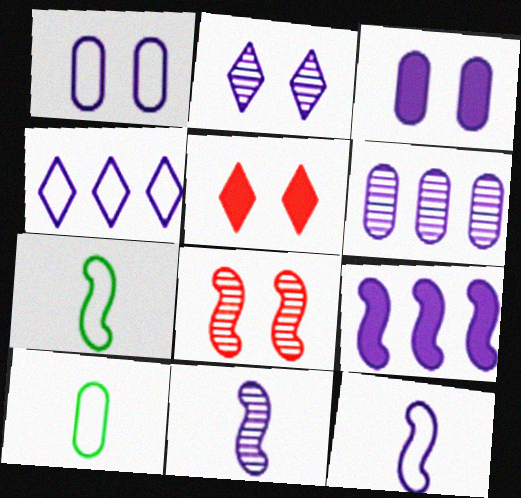[[1, 4, 12], 
[2, 6, 11], 
[3, 4, 11], 
[4, 6, 9], 
[5, 6, 7], 
[7, 8, 9]]